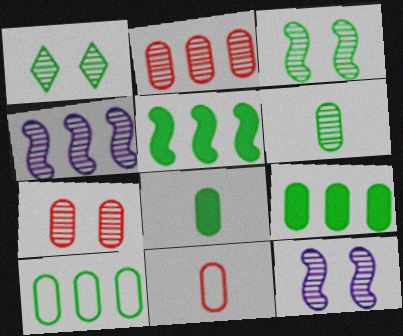[[1, 7, 12]]